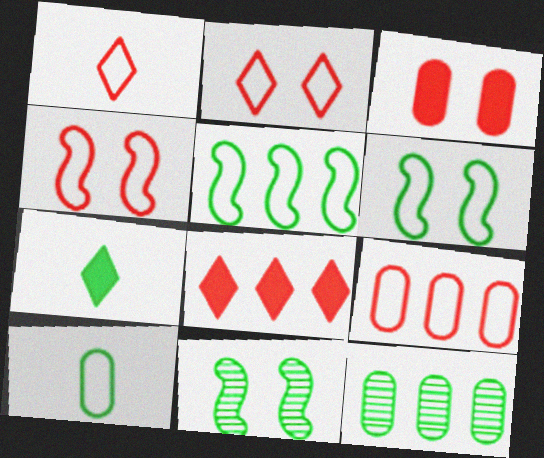[[1, 4, 9], 
[6, 7, 12]]